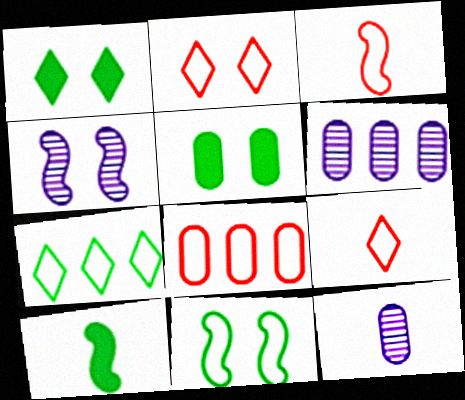[[1, 3, 6], 
[2, 3, 8], 
[2, 4, 5], 
[2, 6, 10], 
[5, 8, 12], 
[9, 10, 12]]